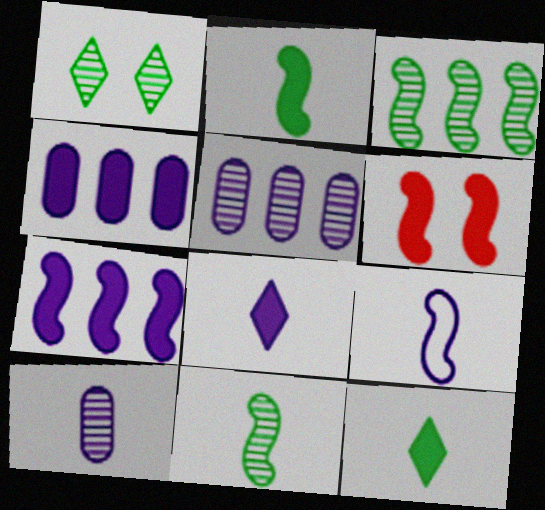[[2, 6, 7], 
[3, 6, 9], 
[4, 6, 12], 
[8, 9, 10]]